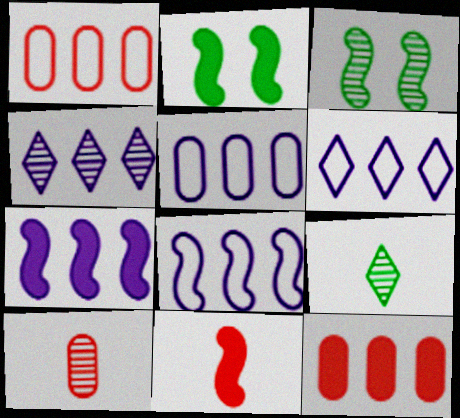[[2, 6, 10], 
[2, 7, 11], 
[3, 4, 10], 
[3, 8, 11], 
[4, 5, 7], 
[5, 6, 8]]